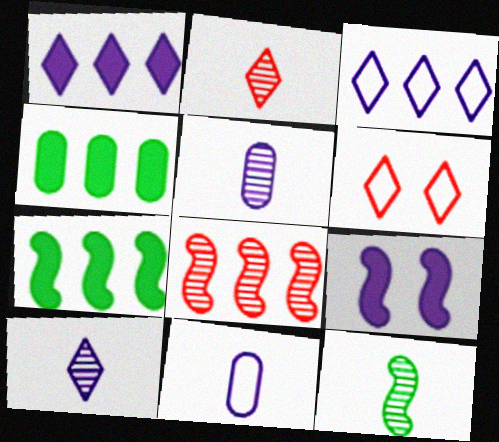[[2, 5, 12], 
[3, 4, 8], 
[3, 5, 9], 
[5, 6, 7]]